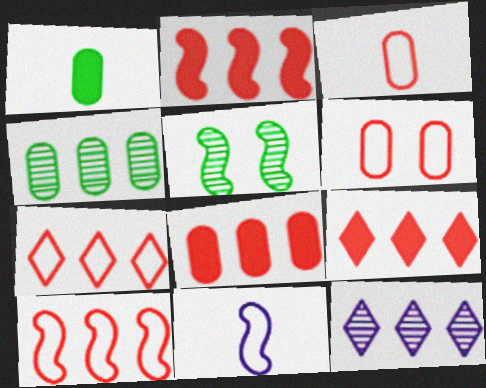[[2, 5, 11], 
[2, 8, 9]]